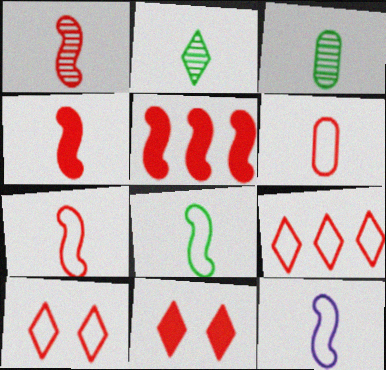[[1, 4, 7], 
[7, 8, 12]]